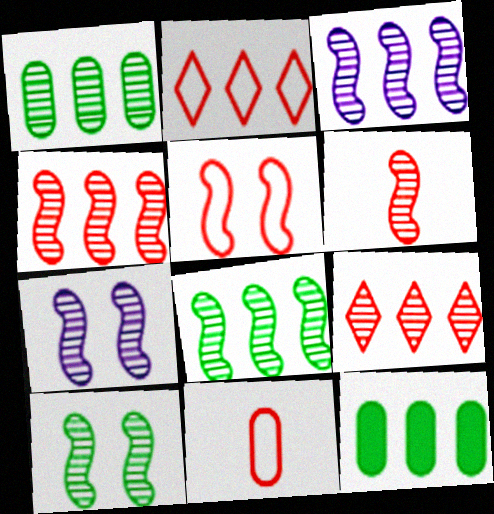[[1, 3, 9], 
[2, 3, 12], 
[2, 5, 11], 
[3, 4, 8], 
[3, 6, 10], 
[6, 7, 8]]